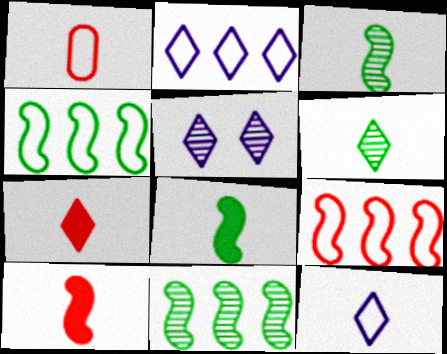[[6, 7, 12]]